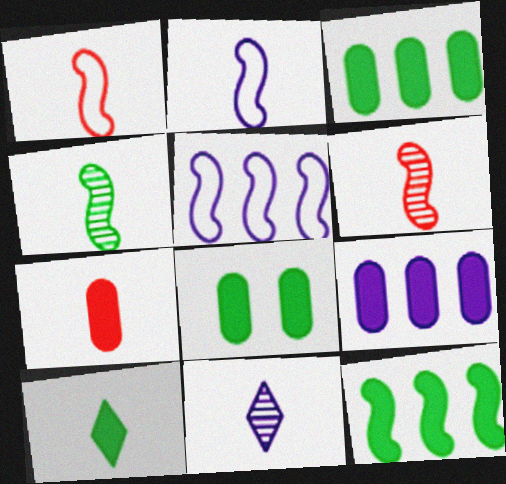[[7, 8, 9], 
[8, 10, 12]]